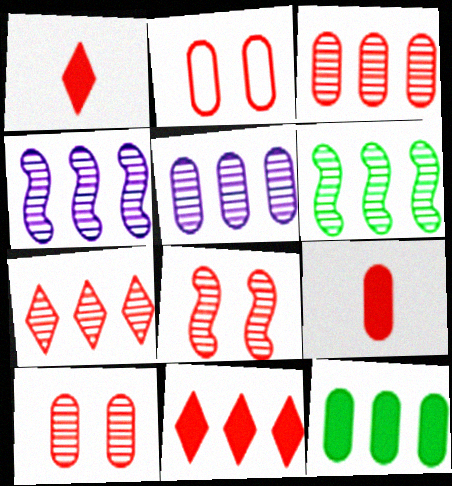[[2, 3, 9], 
[5, 6, 7]]